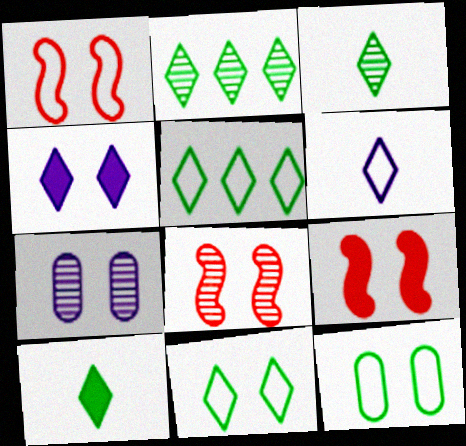[[1, 8, 9], 
[2, 10, 11], 
[4, 8, 12], 
[7, 9, 11]]